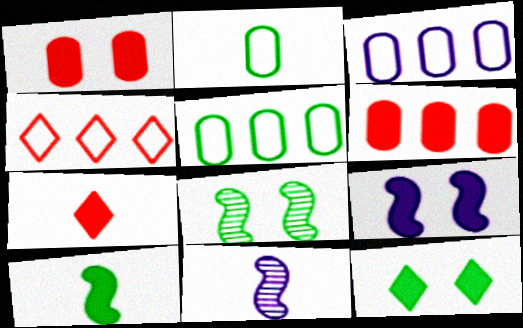[[1, 9, 12], 
[2, 7, 11], 
[3, 7, 8]]